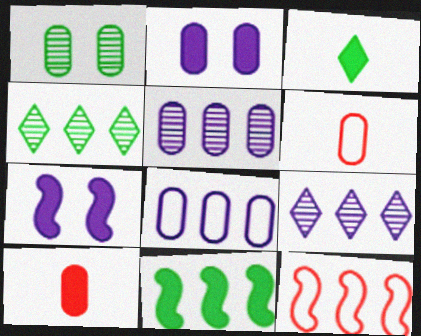[[1, 8, 10], 
[4, 6, 7]]